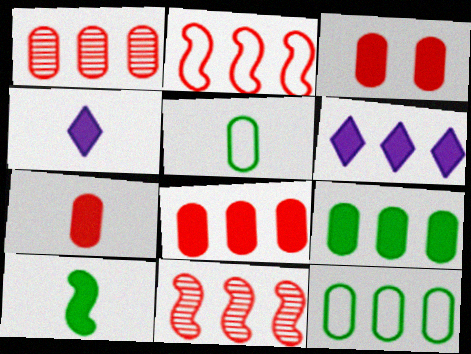[[3, 6, 10], 
[3, 7, 8], 
[4, 7, 10], 
[6, 11, 12]]